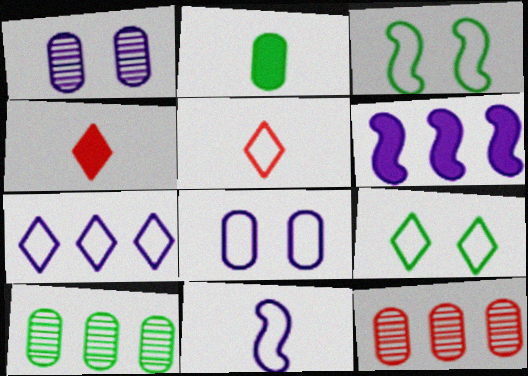[[2, 8, 12], 
[5, 7, 9], 
[7, 8, 11]]